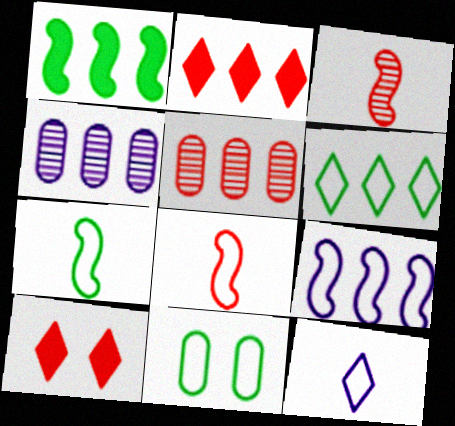[[4, 7, 10], 
[5, 8, 10], 
[6, 7, 11]]